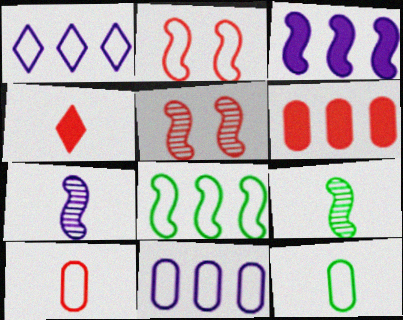[[1, 2, 12], 
[2, 3, 9], 
[4, 7, 12]]